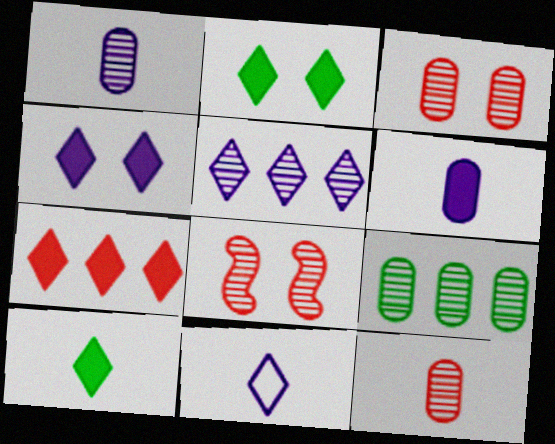[[1, 3, 9], 
[4, 5, 11], 
[4, 7, 10]]